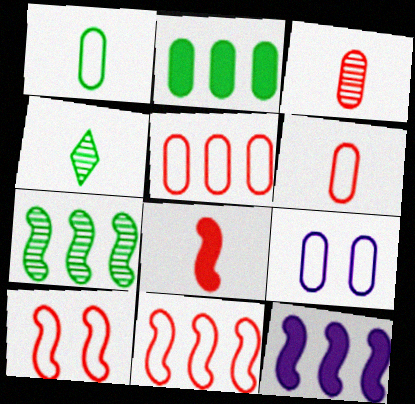[[1, 5, 9], 
[2, 3, 9], 
[7, 11, 12]]